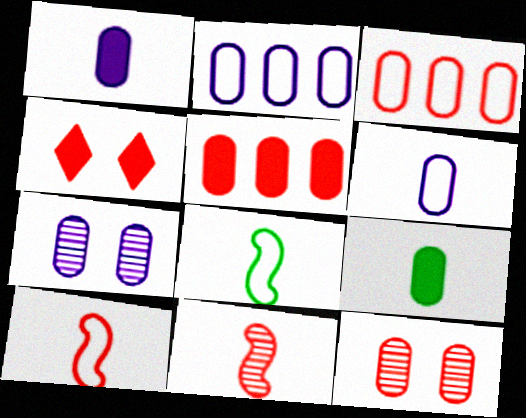[[1, 2, 7], 
[2, 9, 12], 
[3, 4, 11], 
[3, 7, 9]]